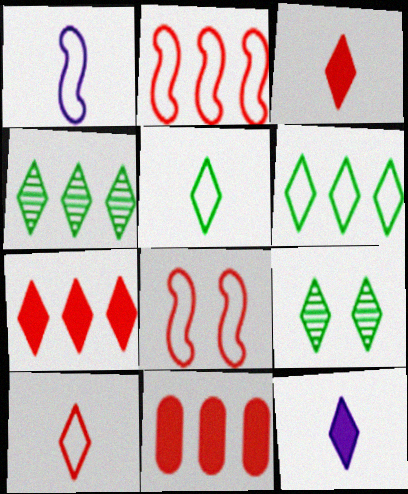[[1, 9, 11]]